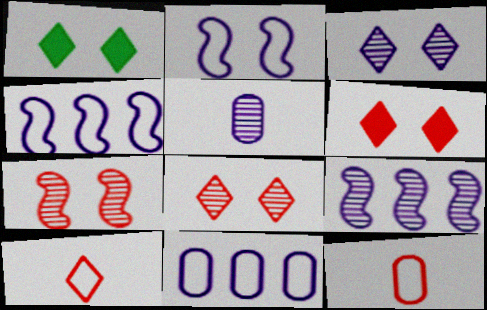[[1, 9, 12], 
[3, 5, 9]]